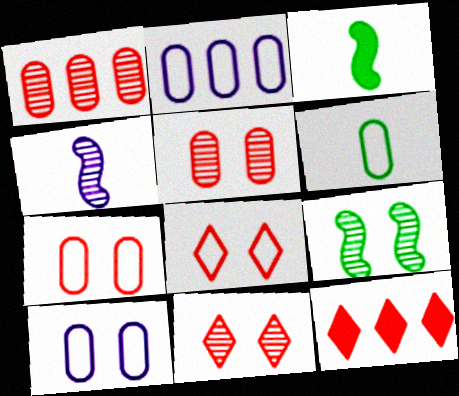[[2, 3, 11], 
[2, 6, 7]]